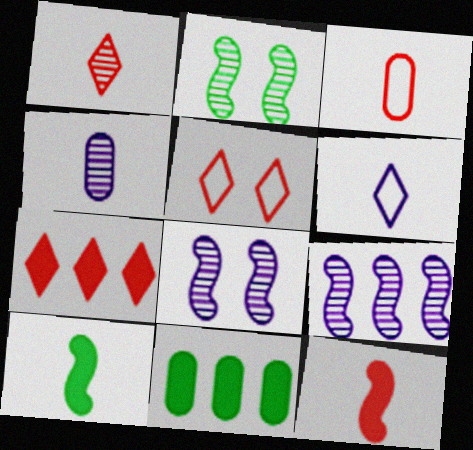[[1, 3, 12], 
[1, 5, 7]]